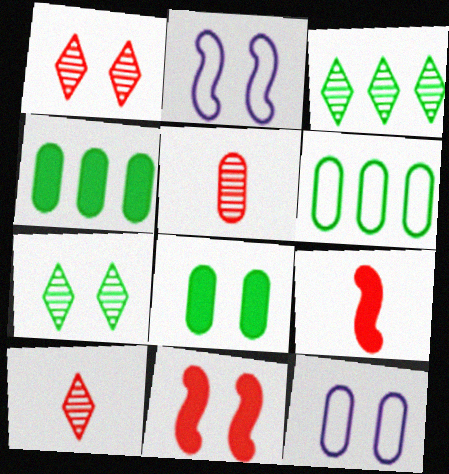[[1, 2, 8], 
[2, 4, 10], 
[3, 9, 12], 
[4, 5, 12], 
[7, 11, 12]]